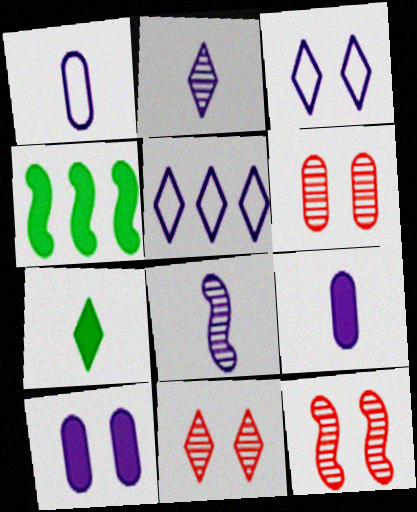[[1, 4, 11], 
[5, 7, 11], 
[5, 8, 10], 
[6, 11, 12]]